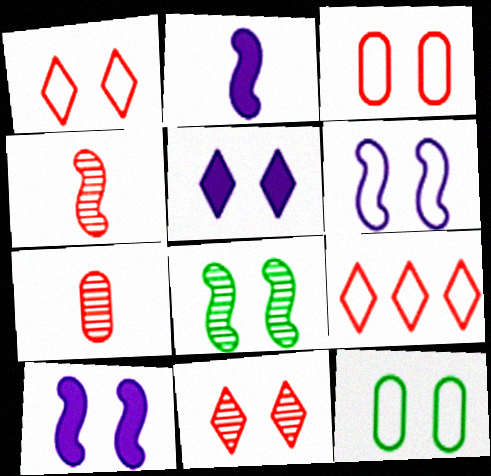[[1, 6, 12], 
[3, 5, 8], 
[10, 11, 12]]